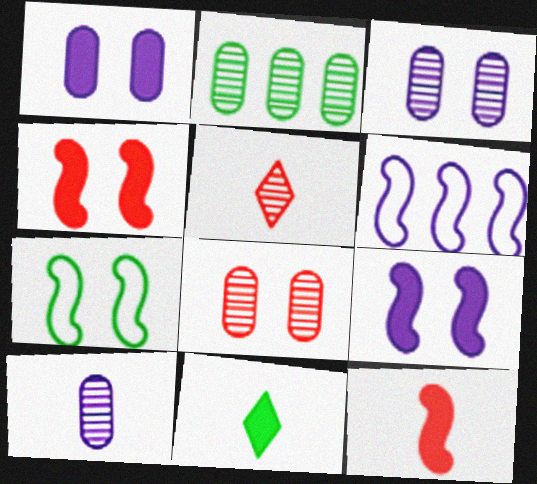[[2, 7, 11], 
[2, 8, 10], 
[6, 8, 11]]